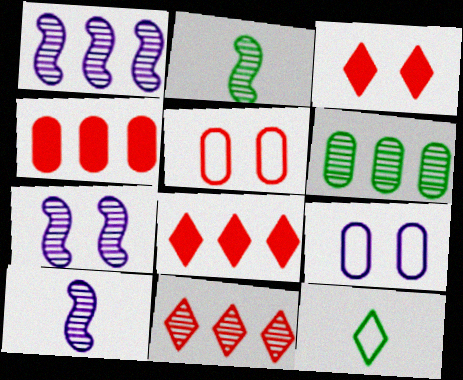[[1, 6, 11], 
[1, 7, 10], 
[2, 8, 9], 
[4, 7, 12]]